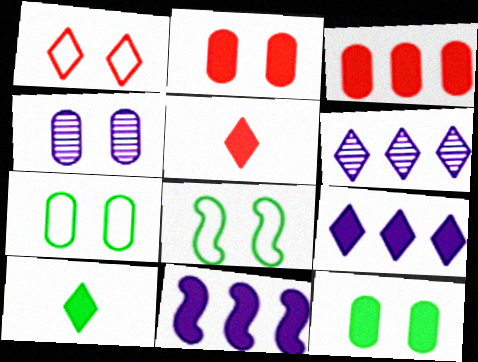[[1, 6, 10], 
[2, 4, 7], 
[2, 10, 11], 
[5, 11, 12]]